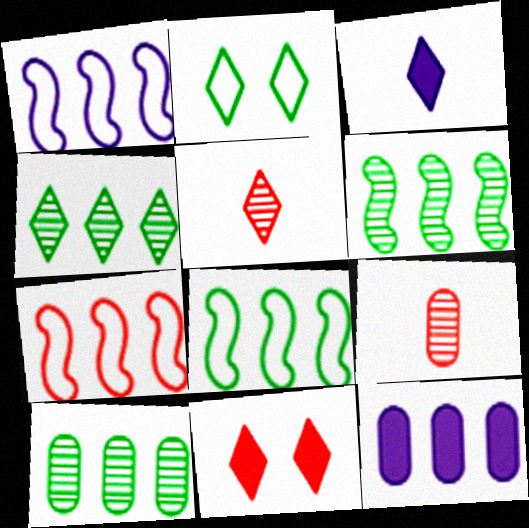[[1, 7, 8], 
[4, 6, 10], 
[4, 7, 12], 
[7, 9, 11]]